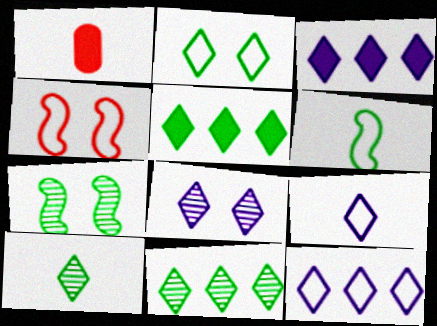[[1, 7, 12], 
[2, 5, 10], 
[3, 8, 9]]